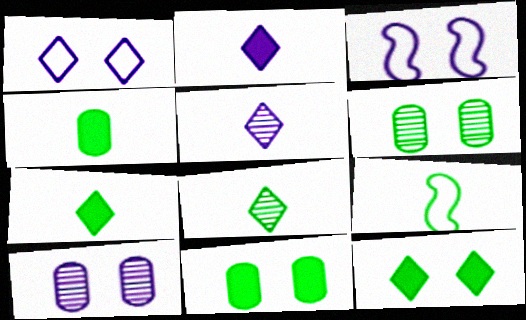[[4, 8, 9]]